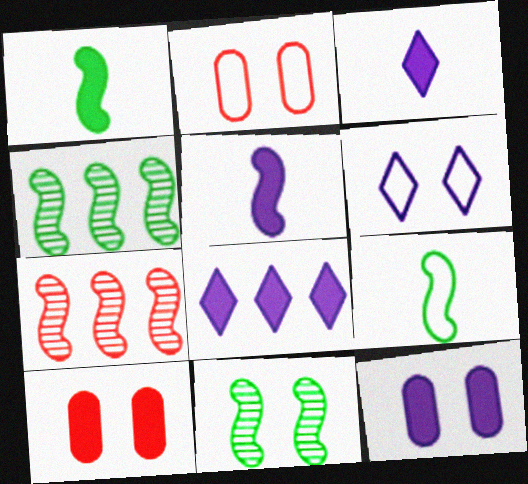[[1, 8, 10], 
[2, 3, 4], 
[5, 8, 12], 
[6, 10, 11]]